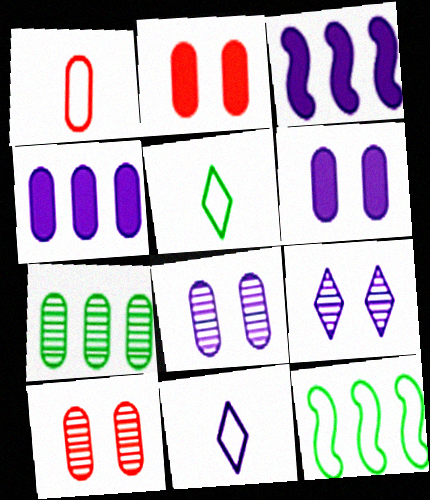[[1, 6, 7], 
[3, 5, 10], 
[3, 8, 11]]